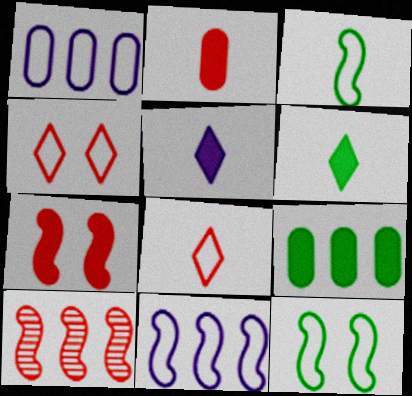[[1, 3, 4], 
[1, 8, 12], 
[2, 4, 10], 
[5, 7, 9]]